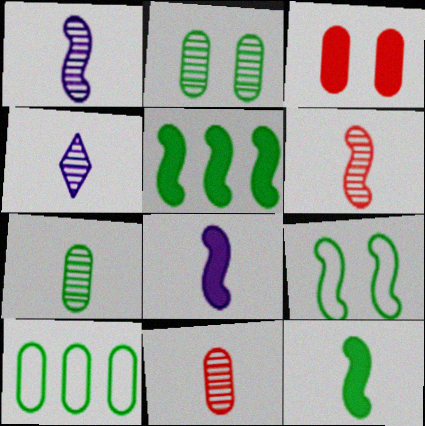[[4, 6, 7]]